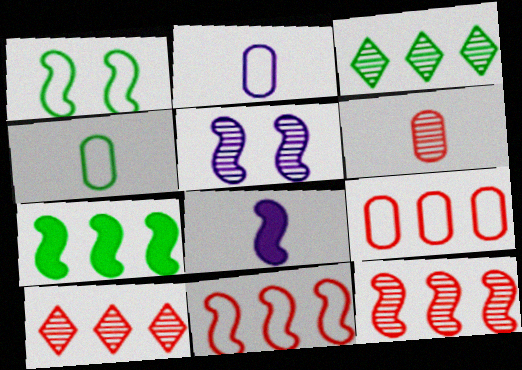[[1, 8, 12], 
[3, 5, 6]]